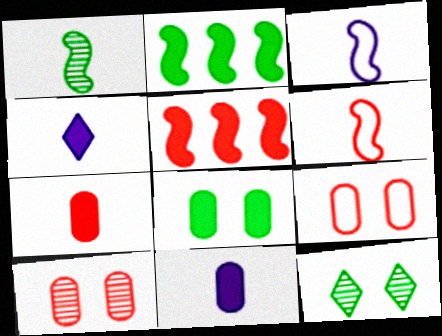[[4, 5, 8]]